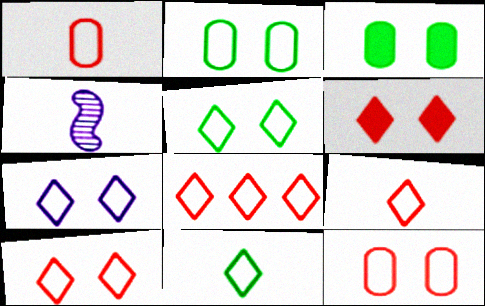[[3, 4, 8], 
[5, 7, 10], 
[7, 8, 11], 
[8, 9, 10]]